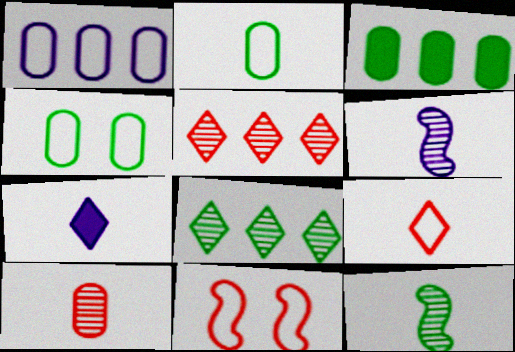[]